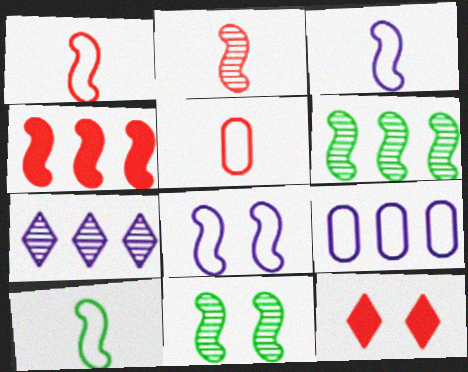[[1, 3, 10], 
[3, 4, 11]]